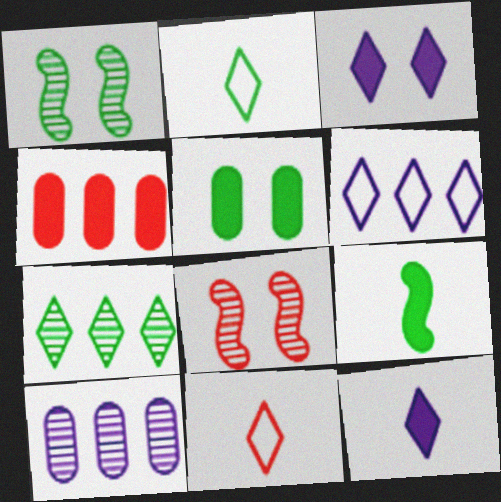[[3, 4, 9], 
[3, 7, 11], 
[4, 8, 11]]